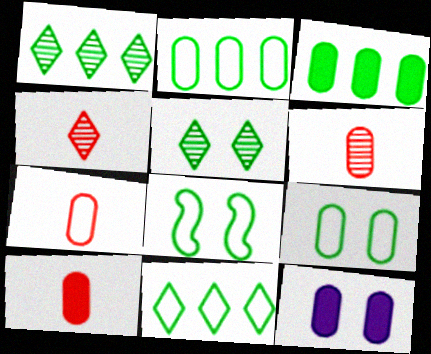[[2, 6, 12], 
[3, 10, 12], 
[6, 7, 10]]